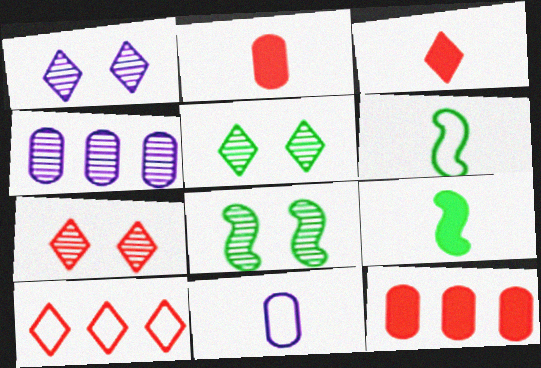[[1, 5, 7], 
[1, 6, 12], 
[3, 7, 10]]